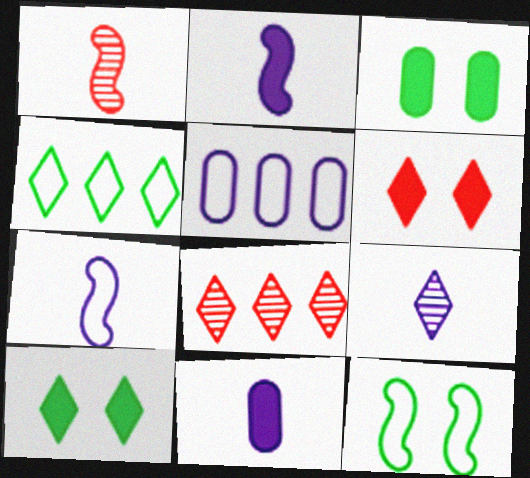[[1, 5, 10], 
[3, 7, 8], 
[4, 6, 9], 
[7, 9, 11], 
[8, 11, 12]]